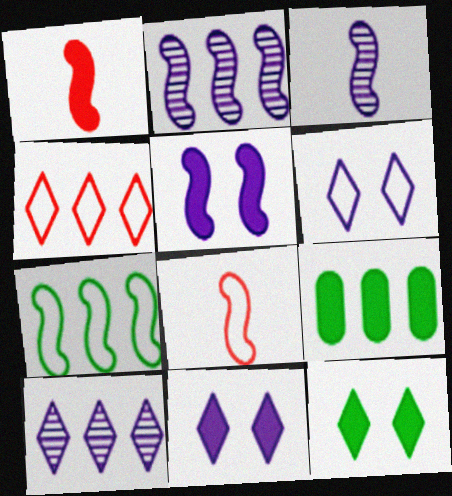[[1, 9, 11], 
[2, 4, 9]]